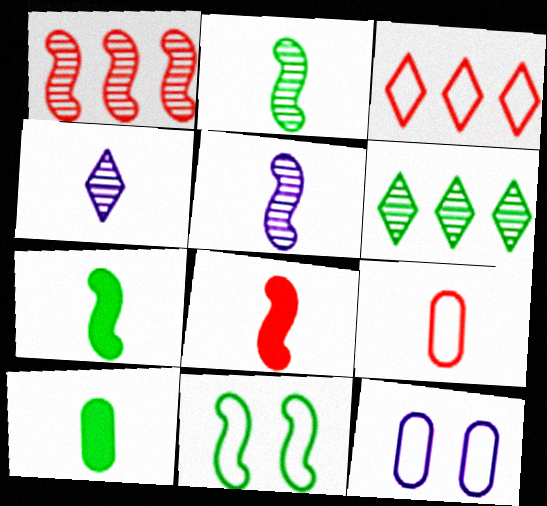[[4, 7, 9], 
[6, 8, 12], 
[6, 10, 11]]